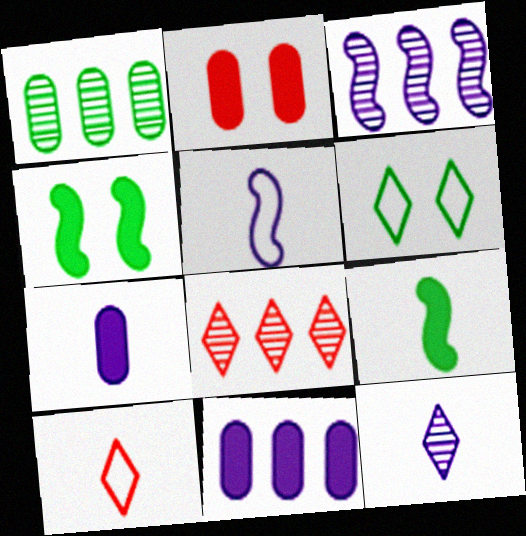[[1, 3, 8], 
[1, 6, 9], 
[5, 7, 12]]